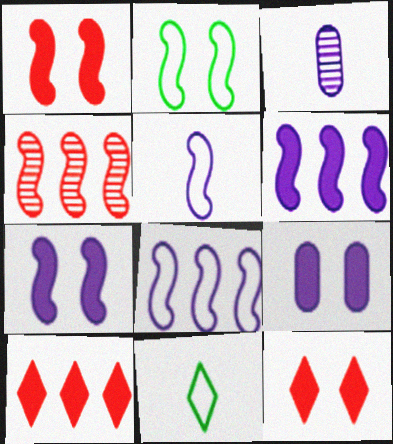[[2, 3, 10], 
[4, 9, 11]]